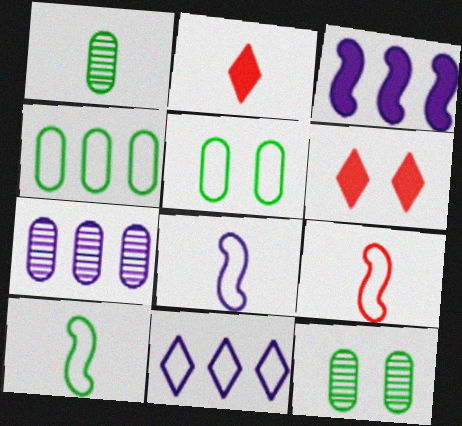[[1, 2, 8], 
[3, 7, 11], 
[5, 9, 11], 
[6, 7, 10], 
[8, 9, 10]]